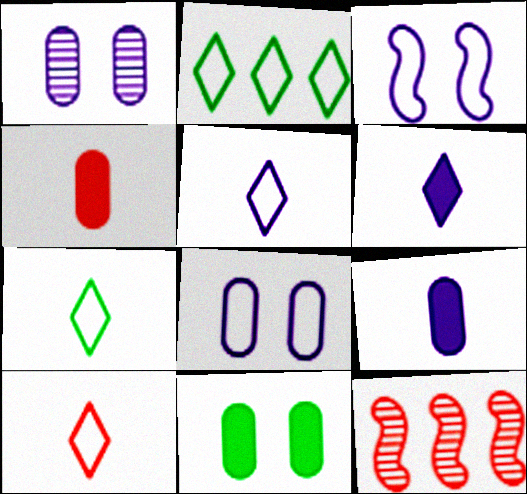[[5, 7, 10], 
[5, 11, 12]]